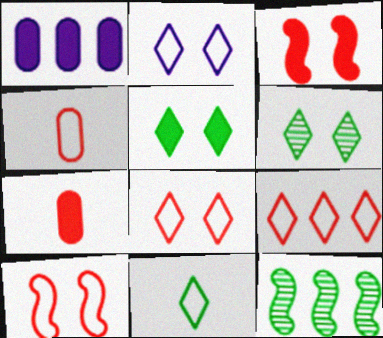[[1, 9, 12], 
[2, 7, 12], 
[2, 9, 11], 
[4, 9, 10]]